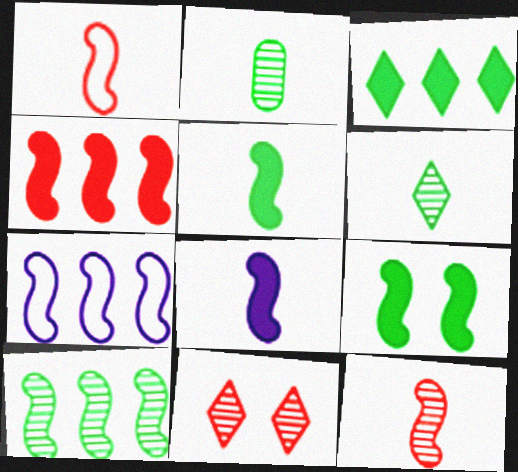[[4, 7, 10], 
[4, 8, 9], 
[7, 9, 12]]